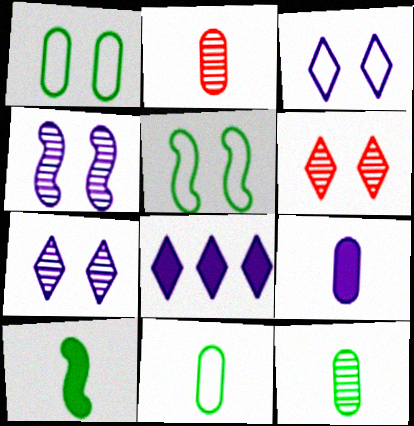[[2, 5, 8], 
[2, 9, 11]]